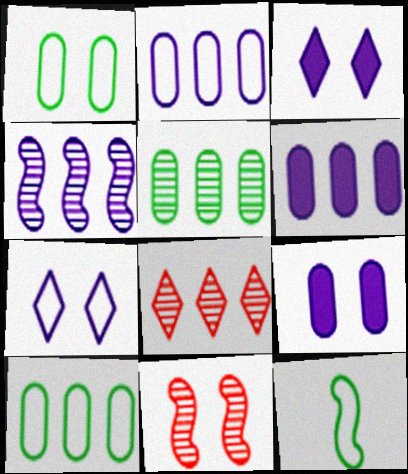[[1, 3, 11], 
[4, 5, 8], 
[8, 9, 12]]